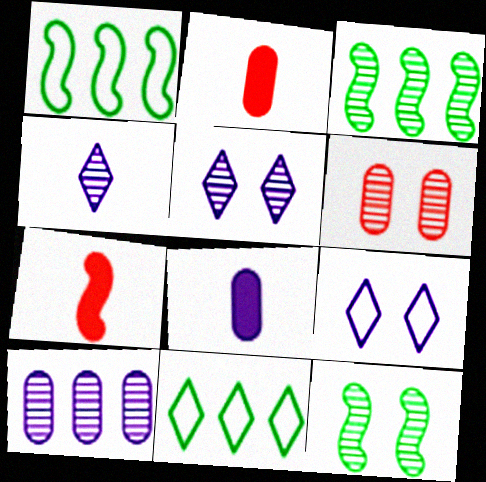[[1, 2, 5], 
[2, 3, 9], 
[3, 4, 6], 
[5, 6, 12]]